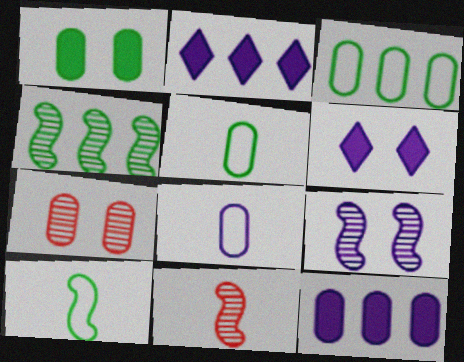[[2, 7, 10], 
[2, 8, 9], 
[3, 6, 11], 
[4, 9, 11], 
[5, 7, 12]]